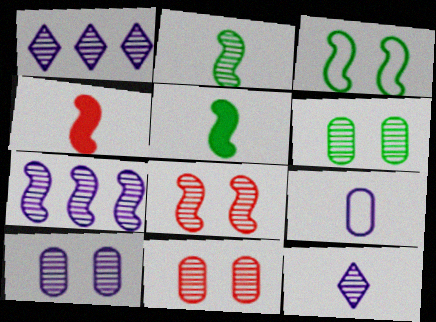[[1, 2, 11], 
[2, 7, 8], 
[3, 4, 7], 
[6, 10, 11], 
[7, 10, 12]]